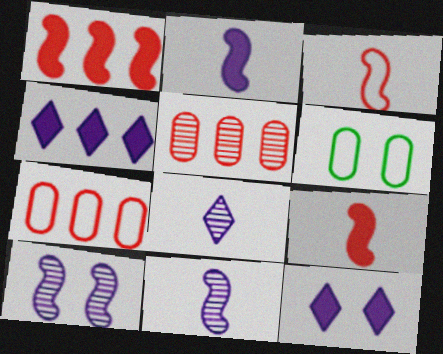[[1, 6, 8]]